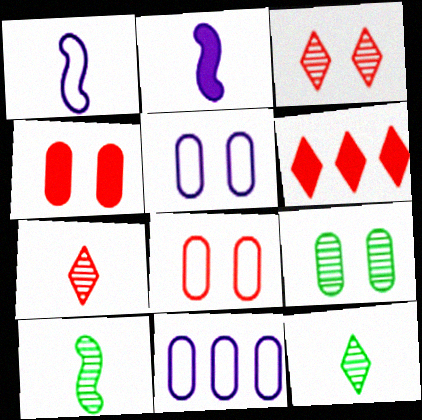[[1, 6, 9], 
[4, 5, 9], 
[5, 6, 10]]